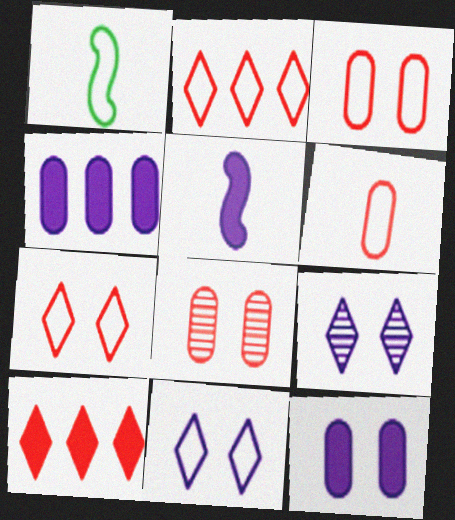[]